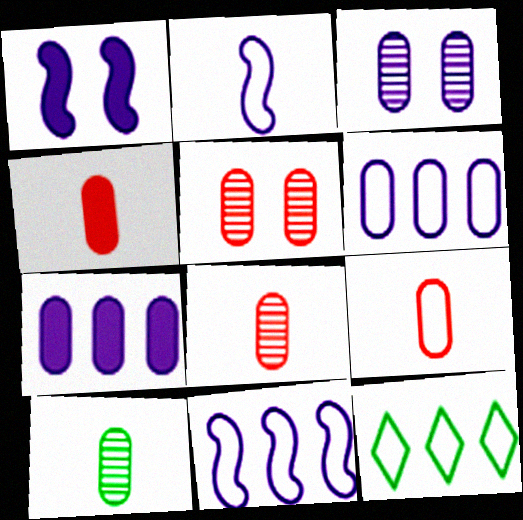[[1, 8, 12], 
[4, 8, 9]]